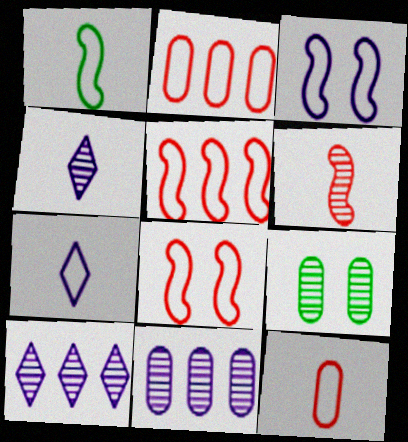[[1, 3, 5], 
[1, 7, 12], 
[6, 9, 10]]